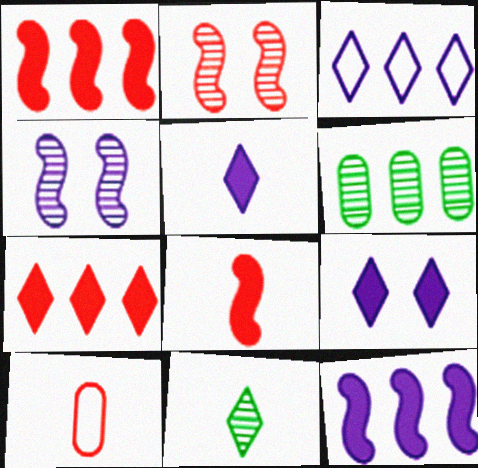[[1, 3, 6], 
[2, 7, 10]]